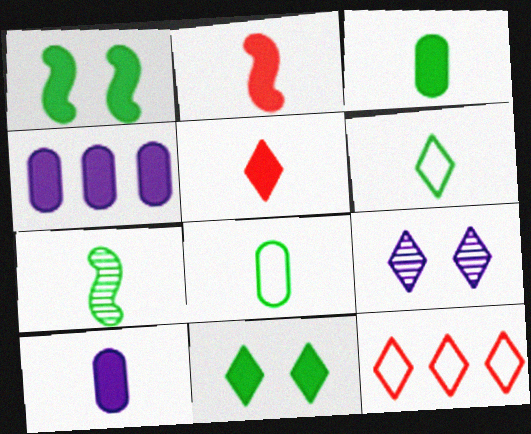[[1, 4, 5], 
[2, 4, 11], 
[3, 6, 7]]